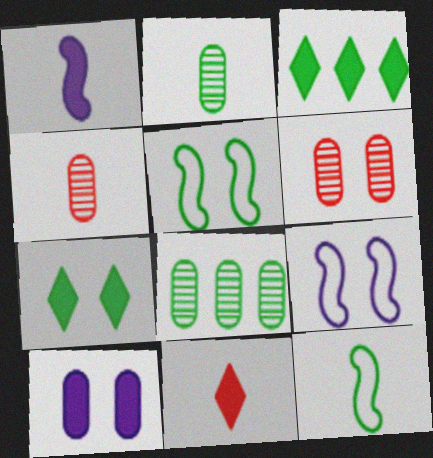[[2, 3, 5], 
[3, 4, 9], 
[6, 7, 9], 
[7, 8, 12], 
[8, 9, 11]]